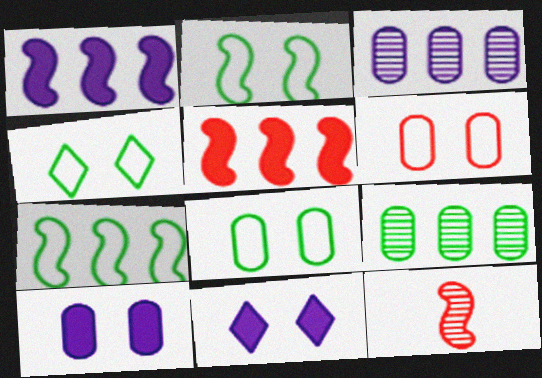[[1, 2, 12], 
[2, 4, 8]]